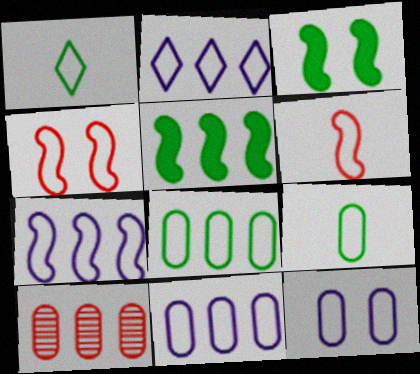[[1, 4, 11], 
[2, 4, 9], 
[2, 5, 10], 
[2, 7, 11]]